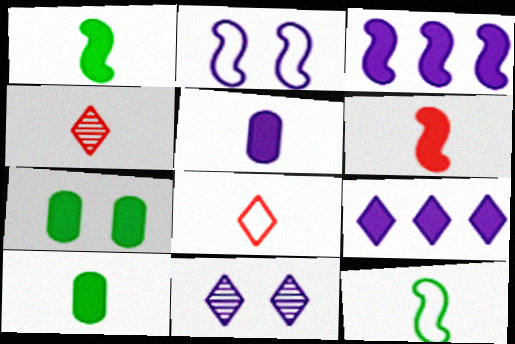[[4, 5, 12], 
[6, 7, 9]]